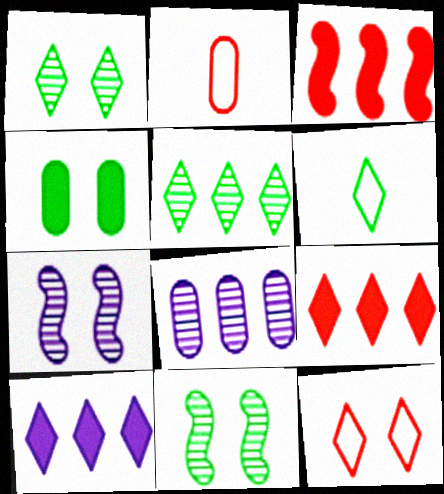[[2, 4, 8], 
[2, 10, 11], 
[4, 7, 12]]